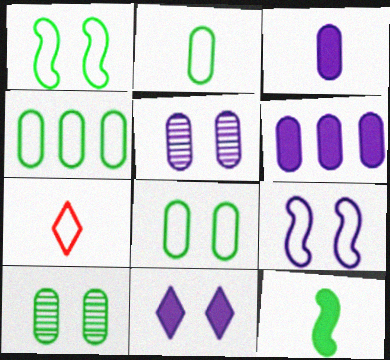[[2, 4, 8], 
[4, 7, 9], 
[5, 9, 11]]